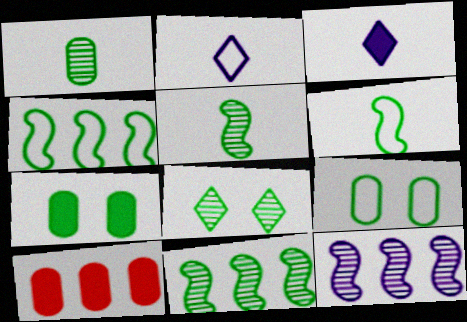[[1, 8, 11]]